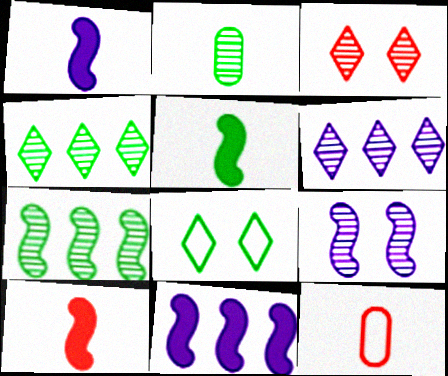[[1, 5, 10]]